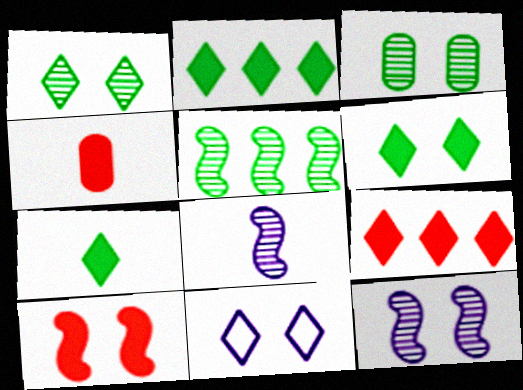[[2, 6, 7], 
[3, 10, 11], 
[4, 5, 11], 
[4, 9, 10]]